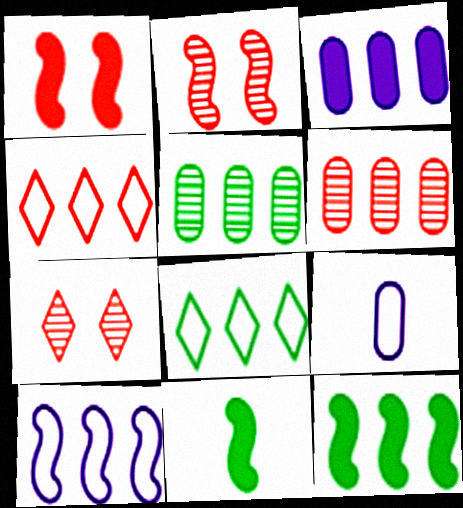[[2, 10, 11], 
[5, 8, 12], 
[7, 9, 12]]